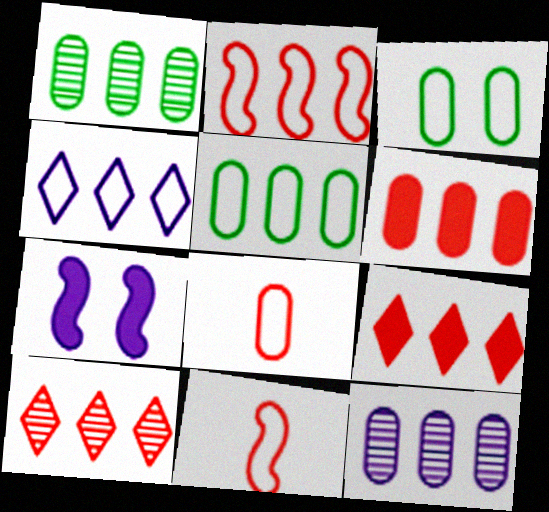[[2, 4, 5], 
[2, 6, 10], 
[3, 4, 11], 
[5, 6, 12]]